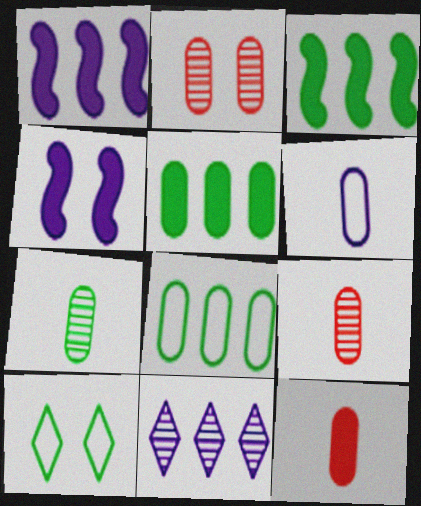[[1, 9, 10], 
[2, 4, 10], 
[2, 5, 6], 
[3, 7, 10], 
[4, 6, 11], 
[6, 7, 12]]